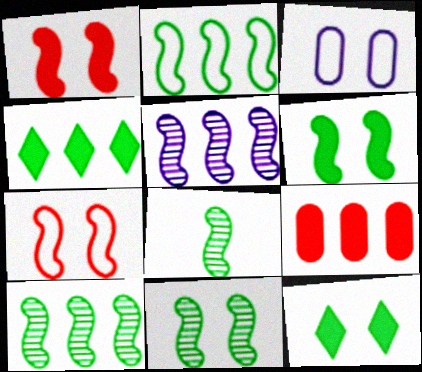[[2, 6, 8], 
[8, 10, 11]]